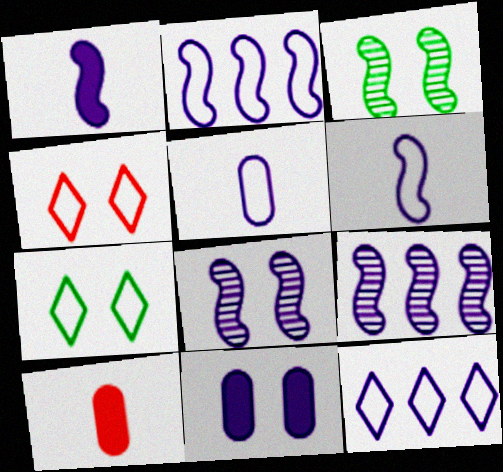[[1, 2, 8], 
[3, 4, 11], 
[3, 10, 12], 
[7, 9, 10]]